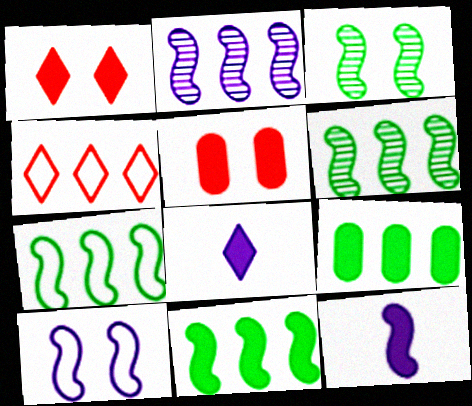[[1, 9, 12], 
[2, 4, 9], 
[2, 10, 12], 
[5, 8, 11], 
[6, 7, 11]]